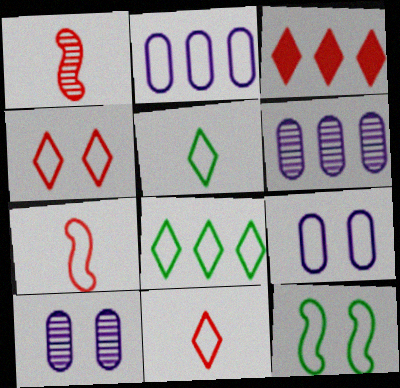[[2, 11, 12], 
[4, 9, 12], 
[7, 8, 9]]